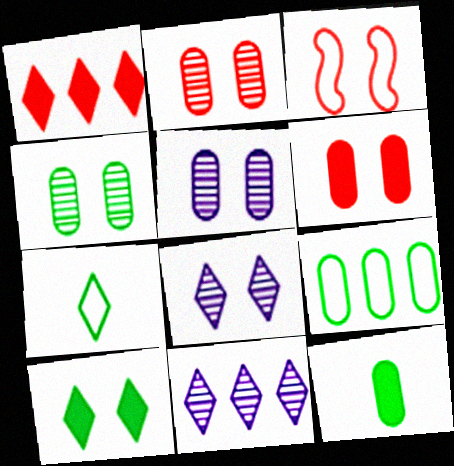[[1, 7, 8], 
[2, 4, 5], 
[3, 5, 10], 
[3, 11, 12], 
[4, 9, 12]]